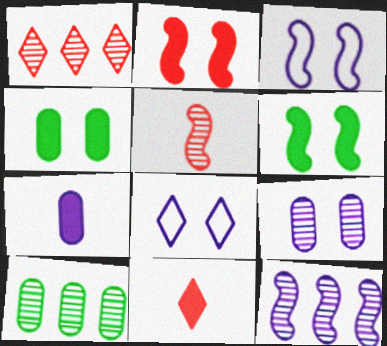[[1, 10, 12], 
[3, 10, 11], 
[7, 8, 12]]